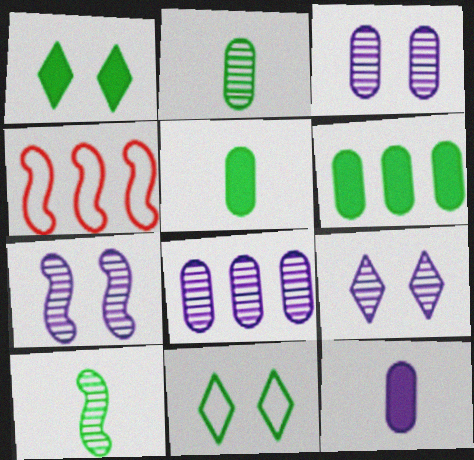[[3, 7, 9], 
[4, 5, 9], 
[6, 10, 11]]